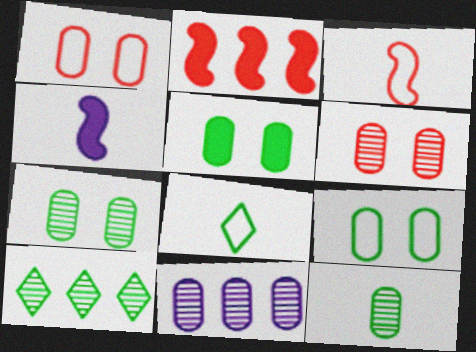[[1, 4, 10], 
[5, 7, 9], 
[6, 11, 12]]